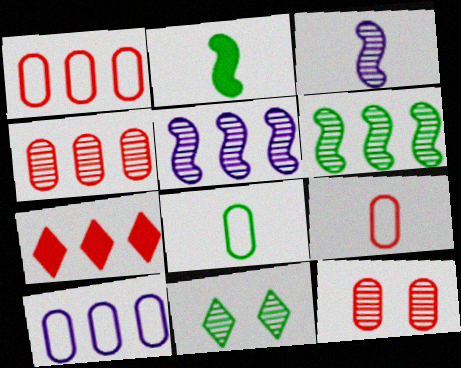[[3, 4, 11], 
[6, 7, 10]]